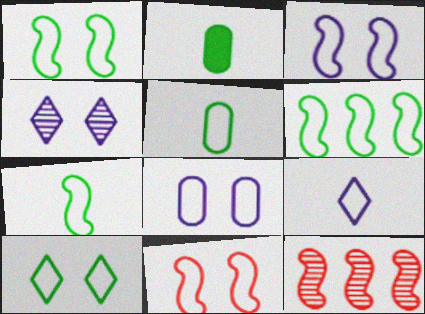[[1, 3, 11], 
[1, 6, 7], 
[5, 6, 10], 
[8, 10, 11]]